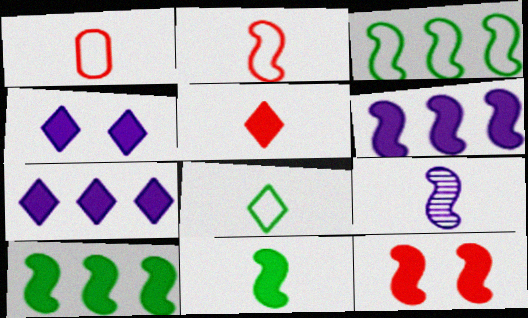[[2, 9, 11], 
[3, 9, 12], 
[6, 11, 12]]